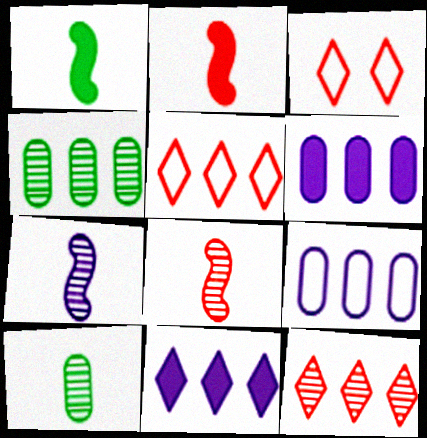[]